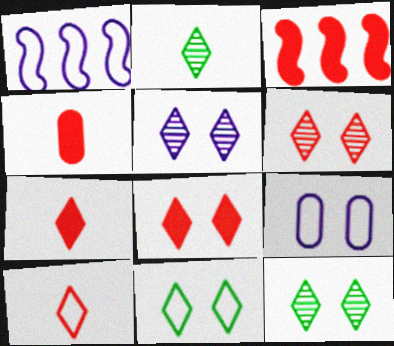[[1, 4, 12], 
[2, 3, 9], 
[3, 4, 8], 
[5, 6, 12], 
[5, 8, 11]]